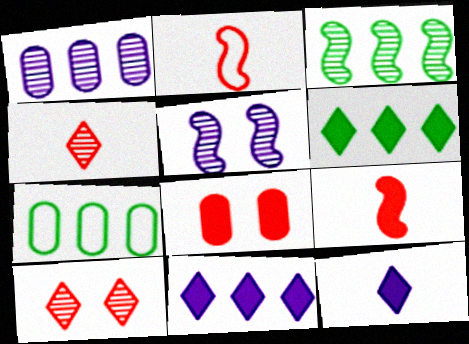[[3, 6, 7]]